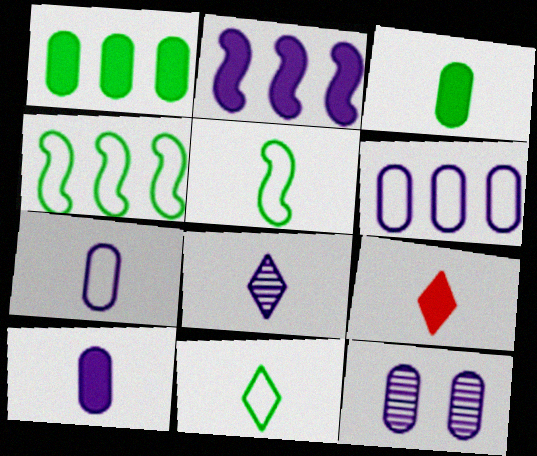[[4, 9, 12], 
[6, 10, 12], 
[8, 9, 11]]